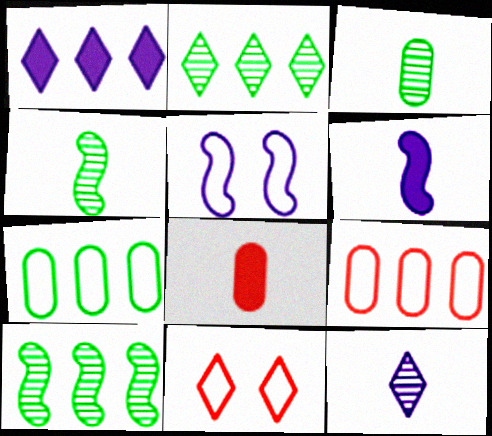[[1, 9, 10], 
[2, 5, 8]]